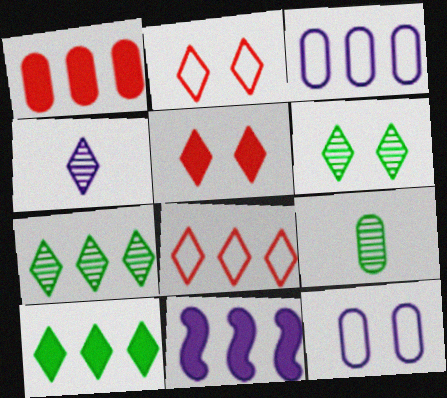[[1, 9, 12], 
[1, 10, 11], 
[2, 4, 10], 
[2, 9, 11], 
[4, 11, 12]]